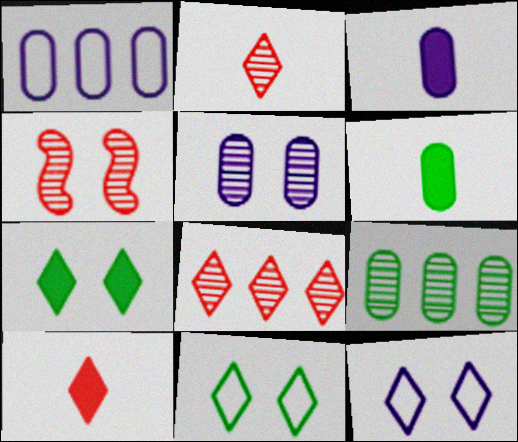[[1, 3, 5]]